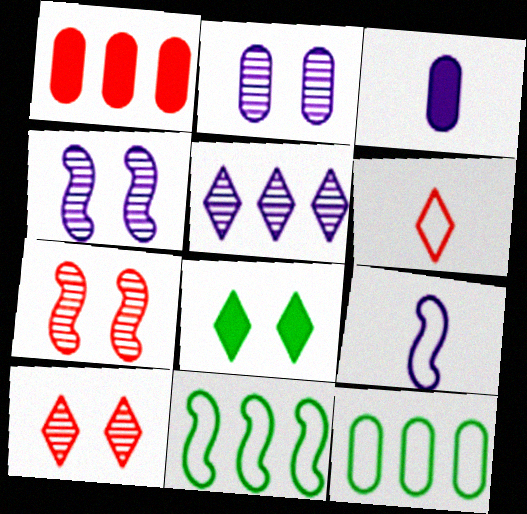[[1, 5, 11], 
[1, 6, 7], 
[3, 10, 11], 
[5, 6, 8]]